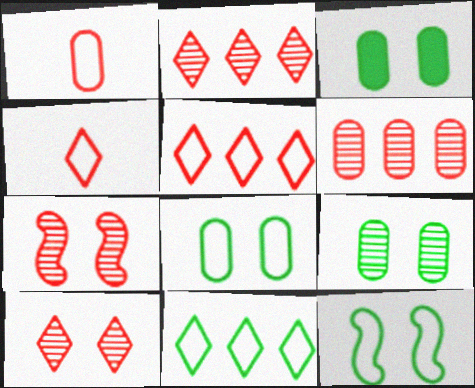[[3, 8, 9]]